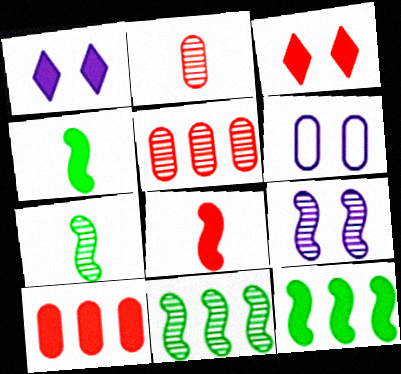[[1, 4, 10], 
[1, 6, 9], 
[3, 8, 10]]